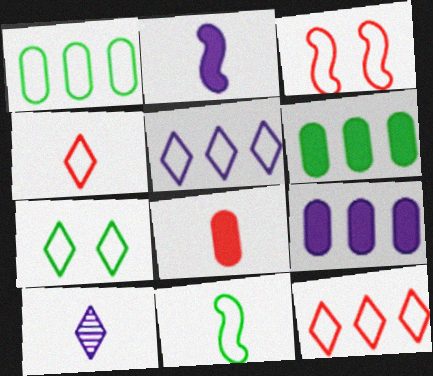[[1, 7, 11], 
[3, 6, 10], 
[4, 5, 7], 
[8, 10, 11]]